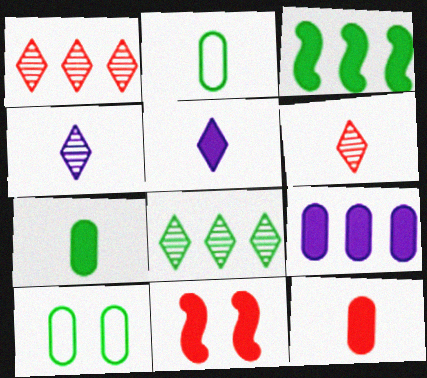[]